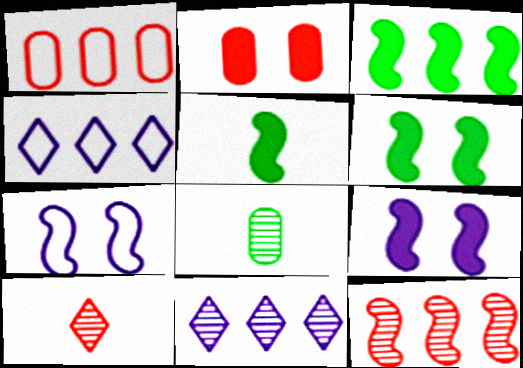[[1, 3, 11], 
[3, 5, 6], 
[5, 7, 12]]